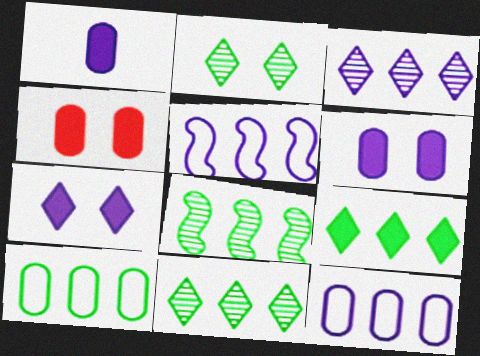[[8, 9, 10]]